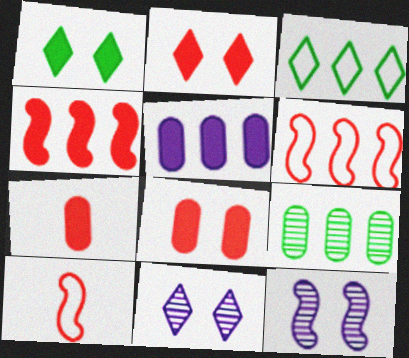[[2, 4, 7], 
[3, 7, 12]]